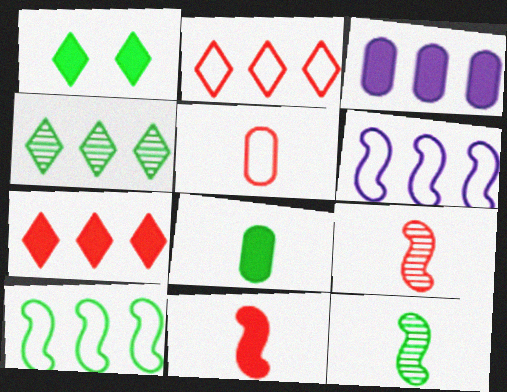[[1, 3, 11]]